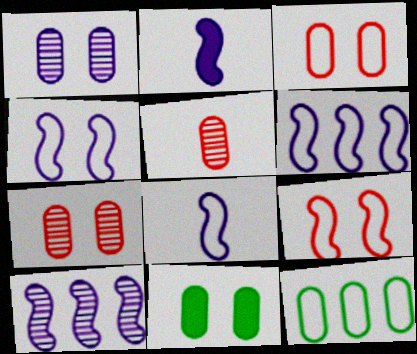[[1, 3, 11], 
[2, 4, 10], 
[4, 6, 8]]